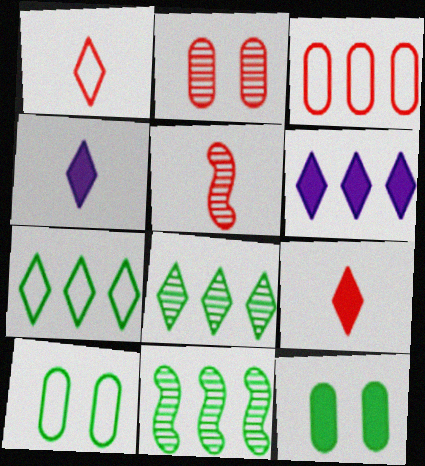[[3, 6, 11], 
[5, 6, 10]]